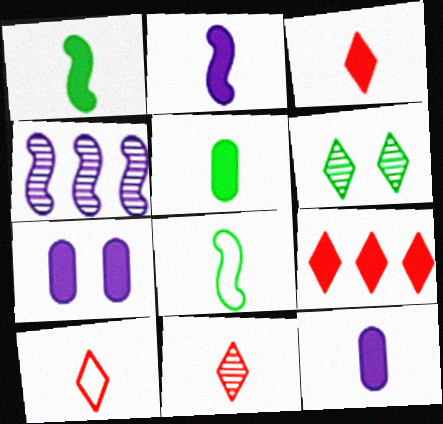[[1, 3, 12], 
[1, 7, 9], 
[2, 3, 5], 
[3, 10, 11], 
[8, 11, 12]]